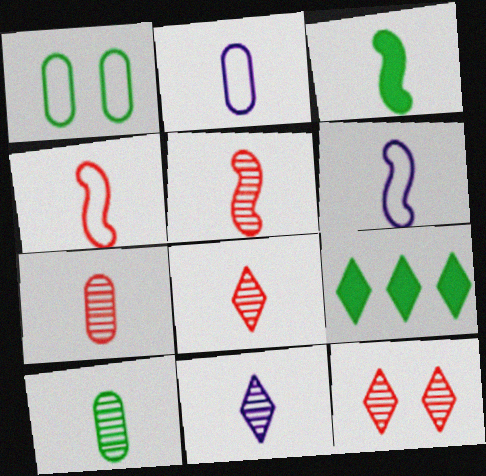[[2, 3, 8], 
[3, 5, 6], 
[5, 7, 8], 
[5, 10, 11]]